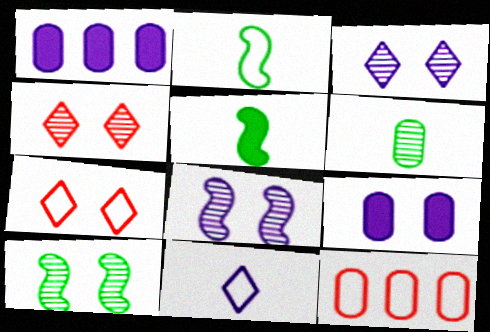[[1, 2, 4], 
[1, 8, 11], 
[3, 5, 12], 
[6, 9, 12], 
[7, 9, 10]]